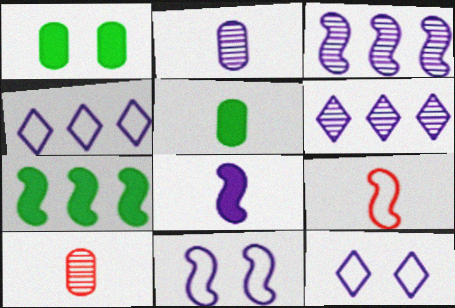[[1, 6, 9], 
[3, 8, 11], 
[7, 10, 12]]